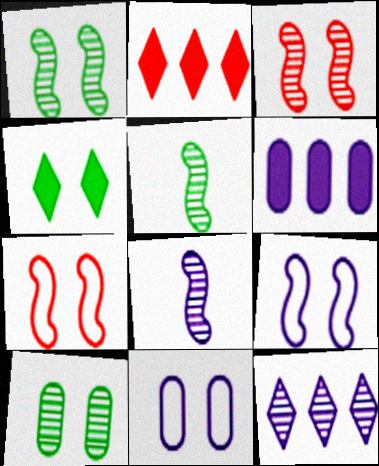[[2, 5, 11], 
[3, 4, 11]]